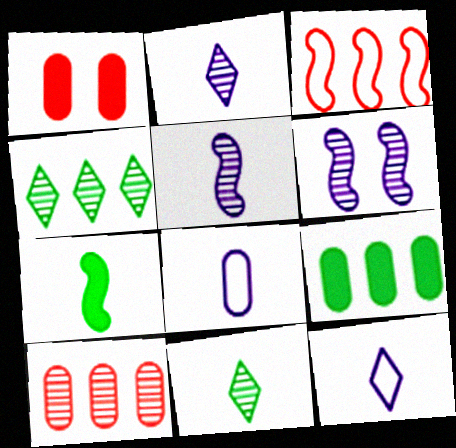[[3, 6, 7], 
[6, 10, 11]]